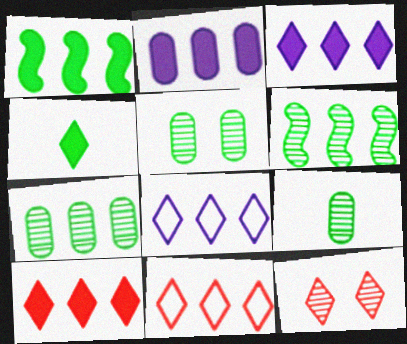[[1, 2, 10], 
[2, 6, 11], 
[4, 8, 12], 
[5, 7, 9]]